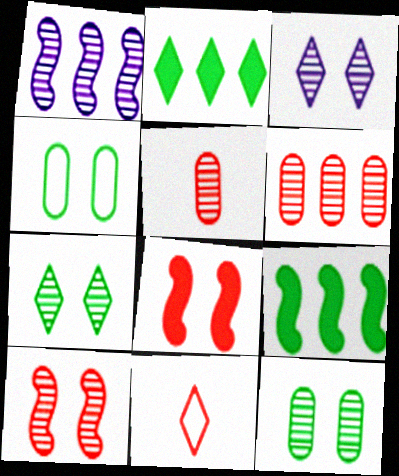[[1, 5, 7], 
[2, 3, 11], 
[3, 4, 8], 
[3, 10, 12], 
[6, 8, 11]]